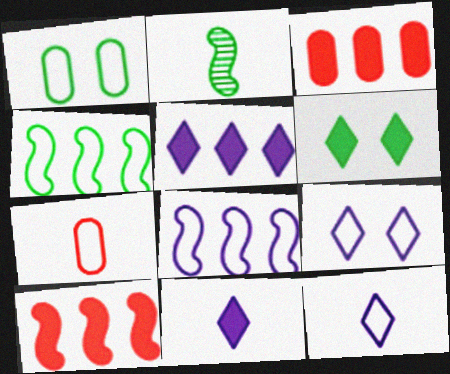[[2, 3, 9], 
[2, 7, 11], 
[4, 7, 9]]